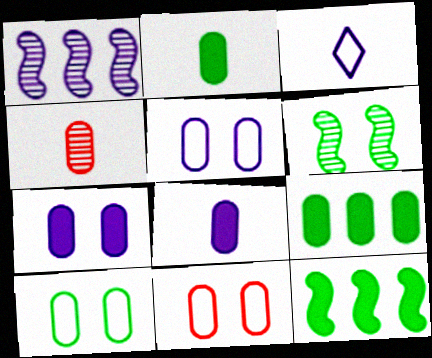[[1, 3, 7], 
[4, 5, 9], 
[5, 10, 11]]